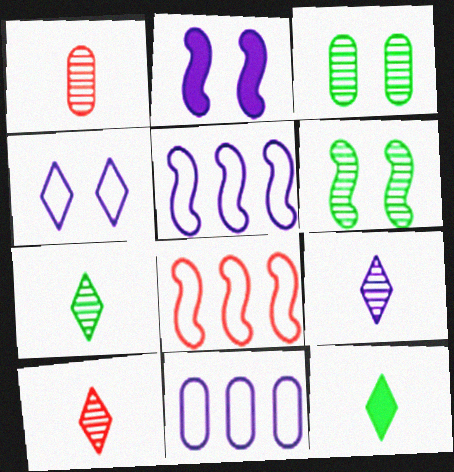[[2, 9, 11], 
[7, 9, 10]]